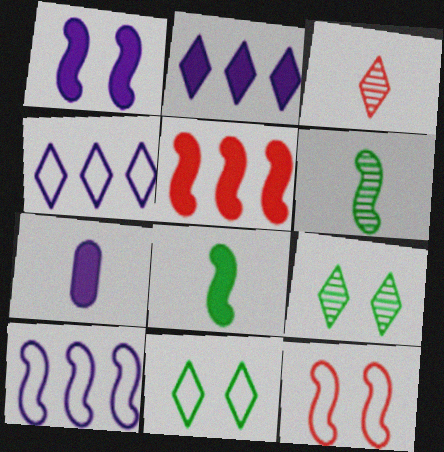[[1, 2, 7], 
[1, 5, 8], 
[2, 3, 11]]